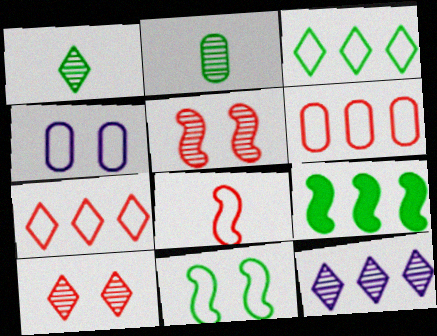[[1, 10, 12], 
[2, 5, 12], 
[3, 4, 8], 
[6, 9, 12]]